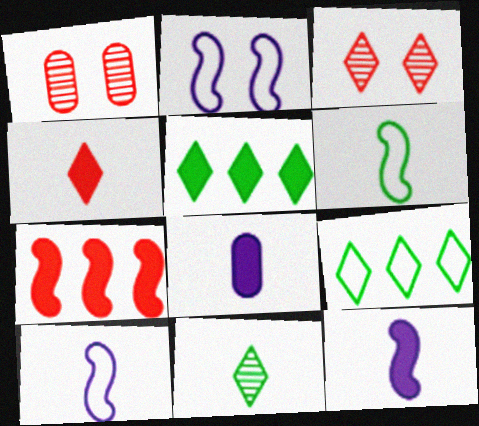[[1, 5, 10], 
[1, 9, 12]]